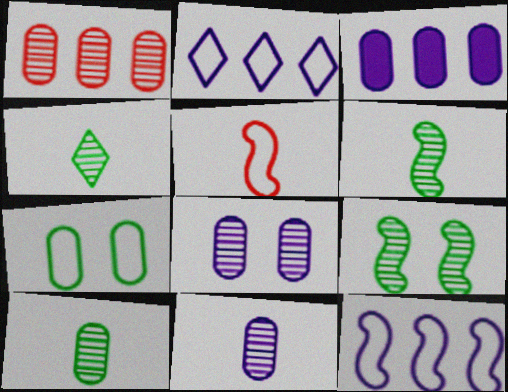[[1, 8, 10], 
[2, 5, 7], 
[4, 6, 10]]